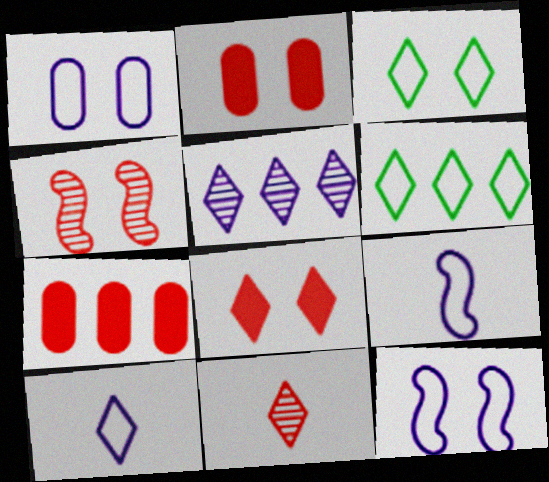[]